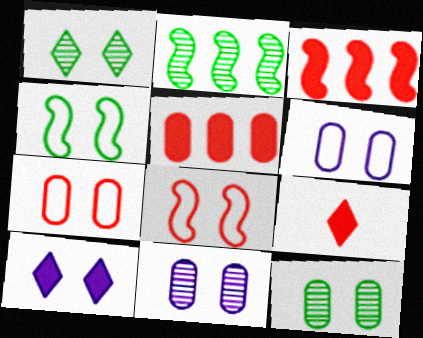[[2, 6, 9], 
[8, 10, 12]]